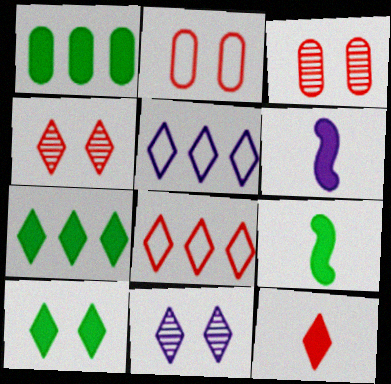[[1, 9, 10], 
[3, 5, 9], 
[4, 8, 12]]